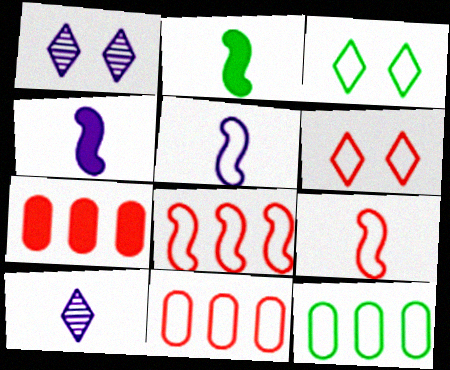[[1, 2, 11], 
[3, 5, 11], 
[5, 6, 12], 
[6, 9, 11]]